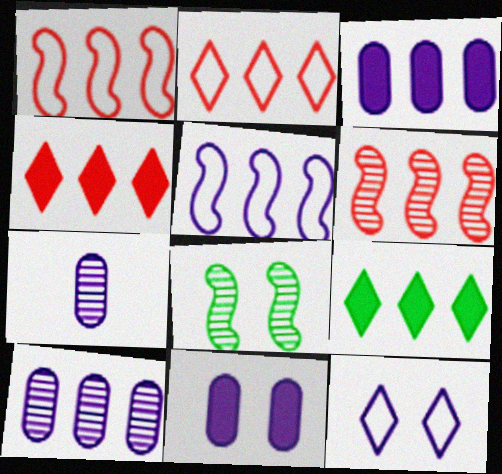[[1, 9, 10]]